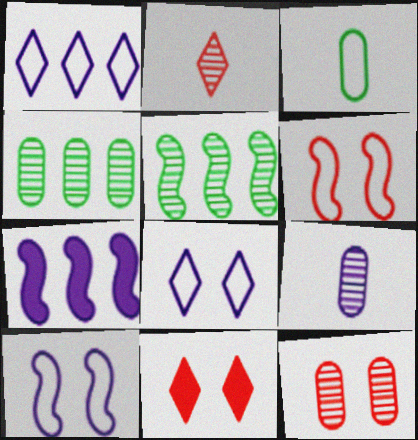[[1, 3, 6], 
[4, 9, 12], 
[6, 11, 12], 
[7, 8, 9]]